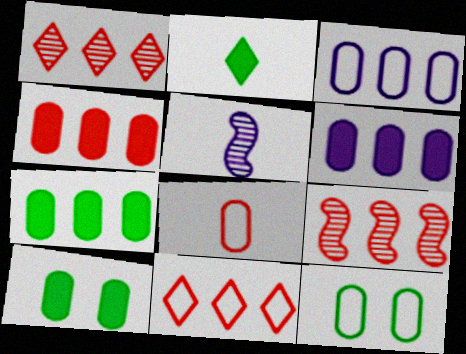[[2, 5, 8], 
[3, 8, 12], 
[4, 6, 7], 
[4, 9, 11], 
[5, 10, 11]]